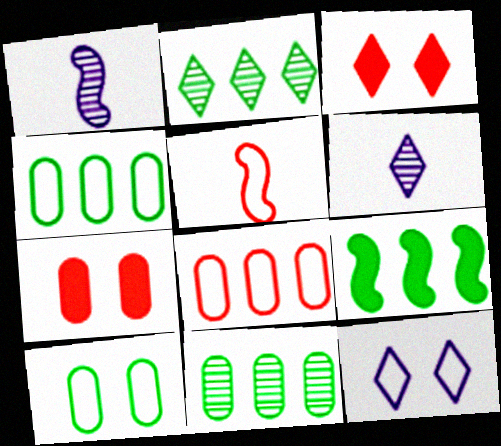[[1, 3, 4], 
[2, 4, 9], 
[4, 5, 12]]